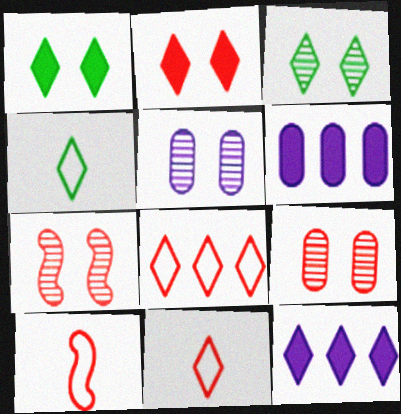[[3, 5, 7], 
[3, 6, 10], 
[3, 11, 12], 
[4, 6, 7]]